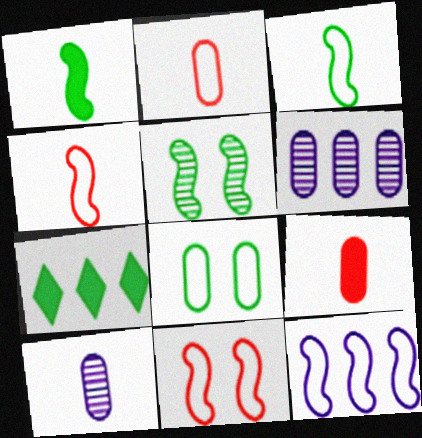[[3, 11, 12], 
[6, 8, 9], 
[7, 10, 11]]